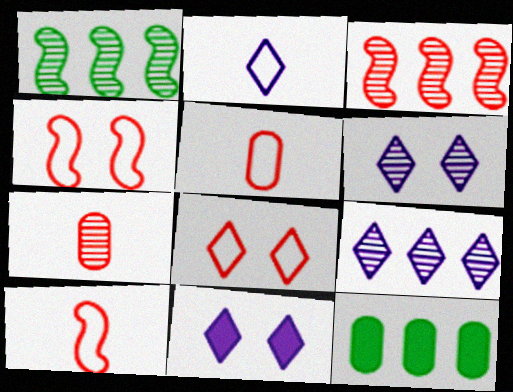[[1, 5, 11], 
[1, 6, 7], 
[2, 9, 11], 
[6, 10, 12]]